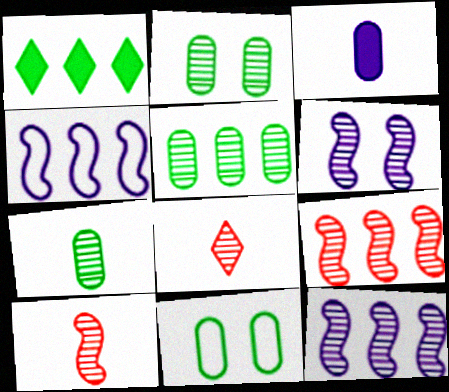[[2, 5, 7], 
[2, 8, 12], 
[5, 6, 8]]